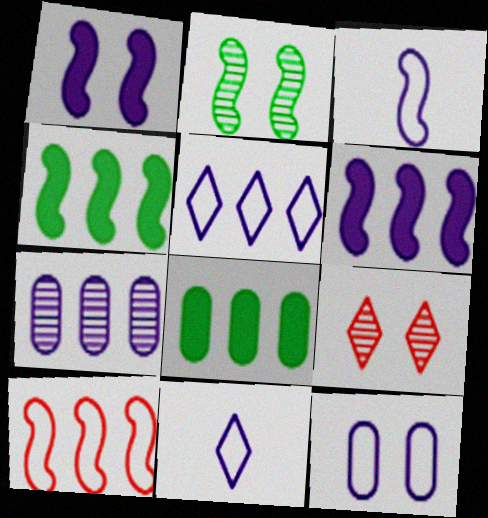[[1, 7, 11], 
[3, 5, 12], 
[3, 8, 9], 
[5, 6, 7]]